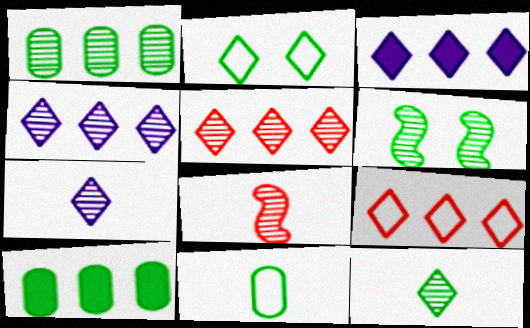[[1, 6, 12]]